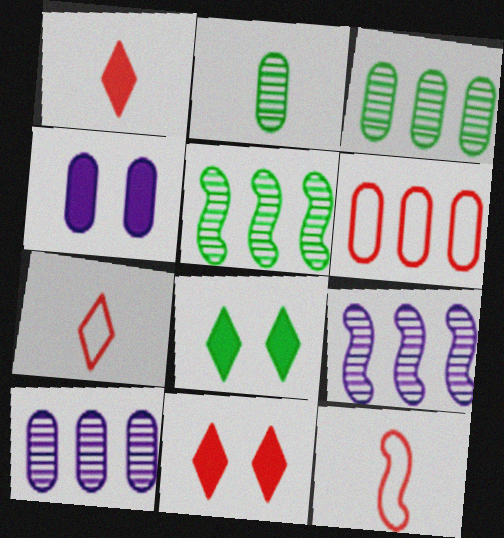[[2, 4, 6], 
[4, 5, 7], 
[8, 10, 12]]